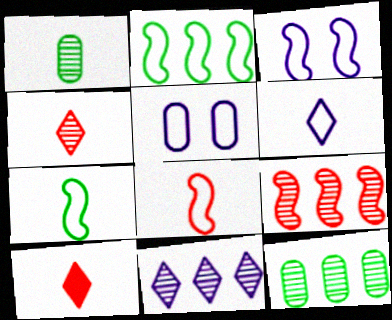[[2, 3, 8], 
[3, 10, 12], 
[9, 11, 12]]